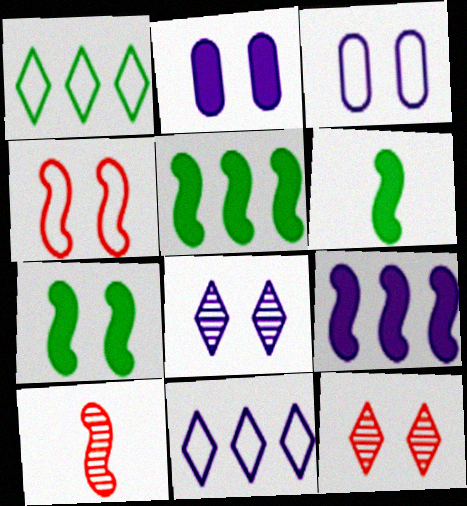[[1, 2, 10], 
[3, 7, 12], 
[5, 6, 7]]